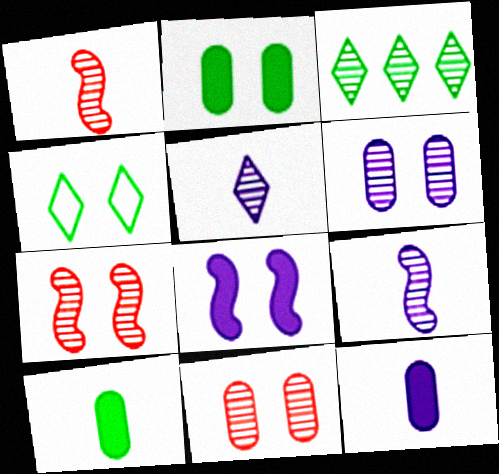[[1, 3, 6], 
[3, 9, 11], 
[4, 8, 11]]